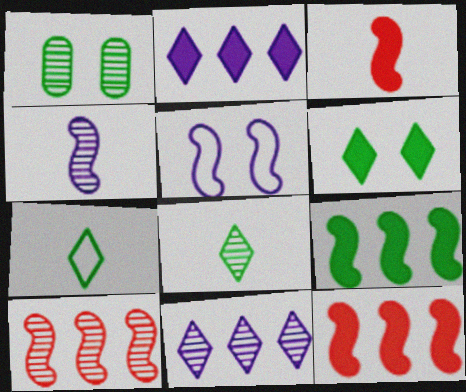[[1, 7, 9]]